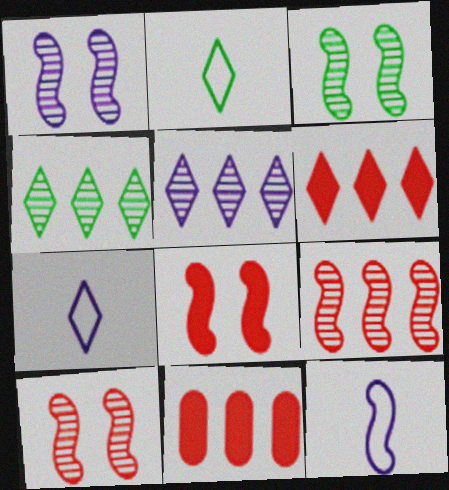[[1, 2, 11], 
[1, 3, 10], 
[3, 7, 11]]